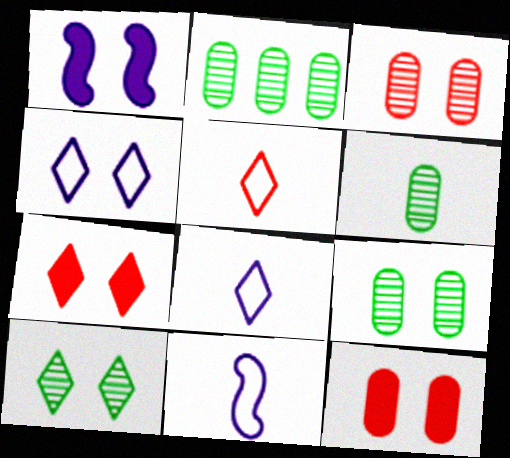[[1, 2, 5], 
[2, 6, 9], 
[2, 7, 11], 
[4, 7, 10]]